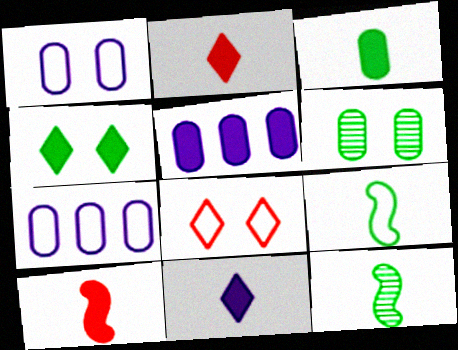[[3, 10, 11], 
[4, 5, 10], 
[5, 8, 12], 
[7, 8, 9]]